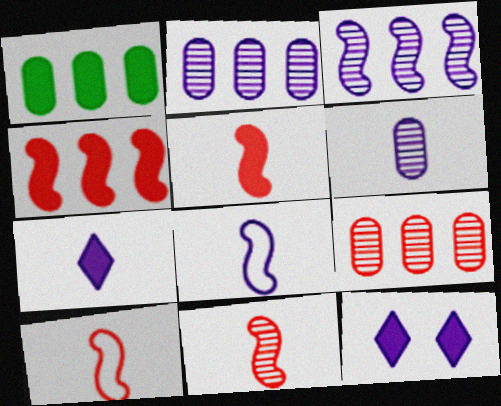[[1, 5, 12], 
[2, 8, 12], 
[5, 10, 11], 
[6, 7, 8]]